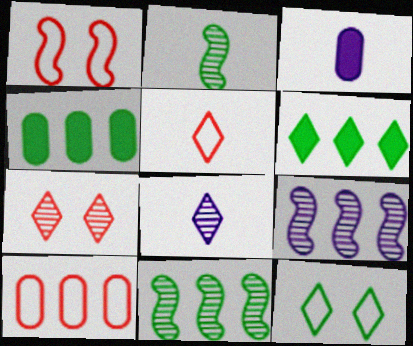[[1, 4, 8], 
[1, 5, 10], 
[2, 3, 5], 
[2, 4, 12], 
[6, 9, 10]]